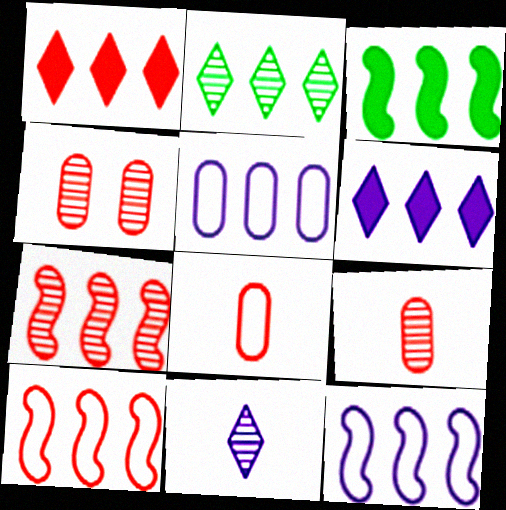[[3, 7, 12]]